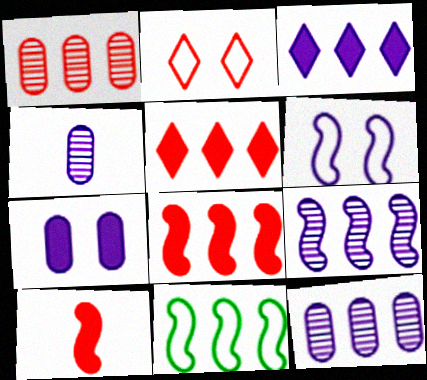[[1, 2, 10], 
[1, 3, 11], 
[3, 4, 6], 
[5, 11, 12], 
[8, 9, 11]]